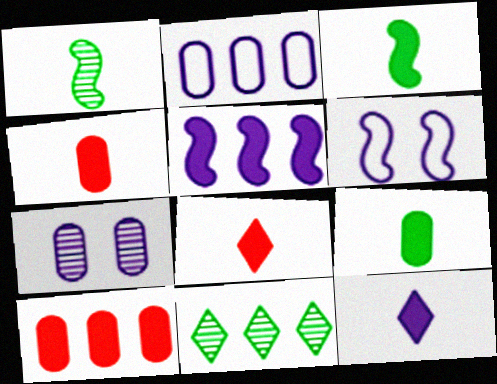[[3, 4, 12], 
[4, 6, 11]]